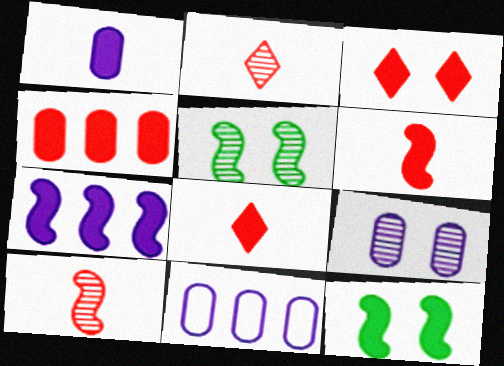[[1, 9, 11], 
[2, 11, 12], 
[3, 4, 6], 
[5, 8, 11], 
[6, 7, 12]]